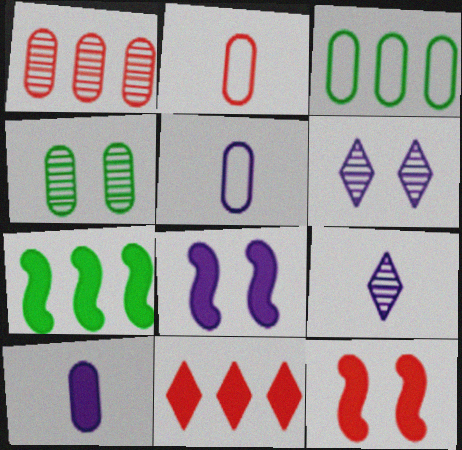[[2, 6, 7], 
[3, 9, 12]]